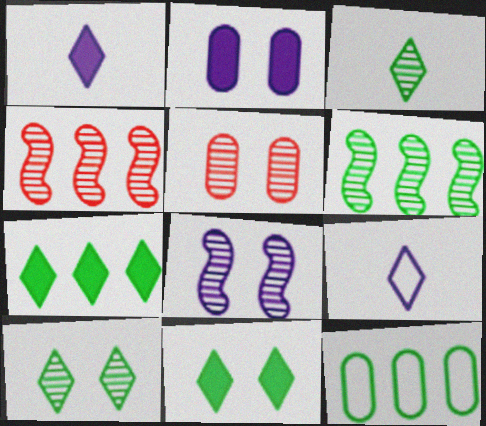[[5, 8, 10], 
[6, 7, 12]]